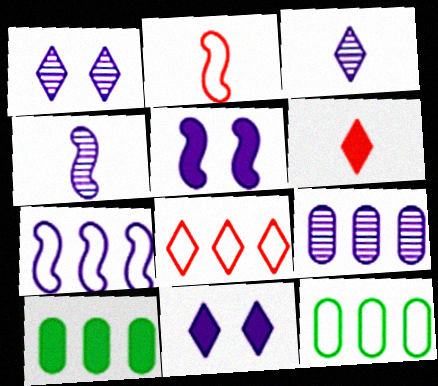[[1, 2, 10], 
[1, 4, 9], 
[4, 5, 7], 
[5, 6, 10], 
[7, 8, 12]]